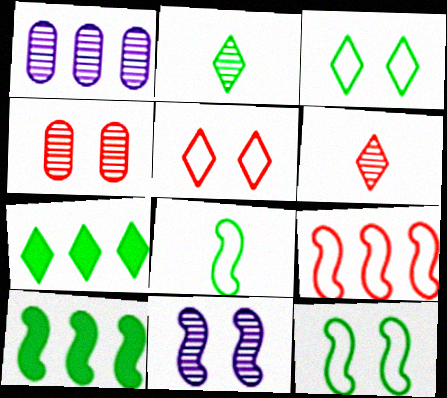[[1, 7, 9], 
[2, 3, 7]]